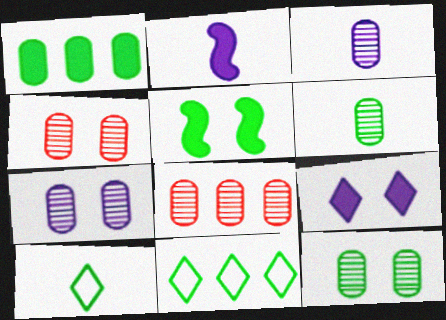[[2, 4, 11], 
[3, 8, 12], 
[4, 7, 12], 
[5, 6, 11], 
[6, 7, 8]]